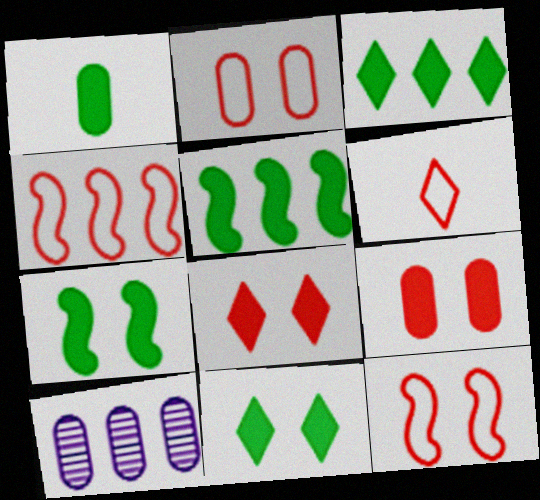[[1, 2, 10], 
[1, 3, 7], 
[1, 5, 11], 
[2, 4, 6], 
[3, 4, 10], 
[6, 7, 10]]